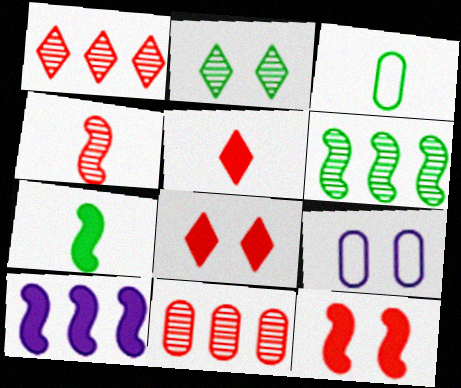[[1, 7, 9], 
[2, 9, 12], 
[5, 6, 9], 
[7, 10, 12]]